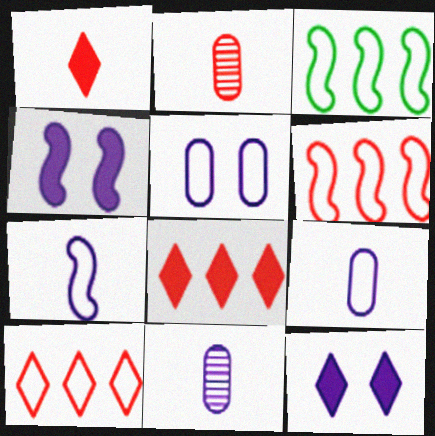[[2, 3, 12]]